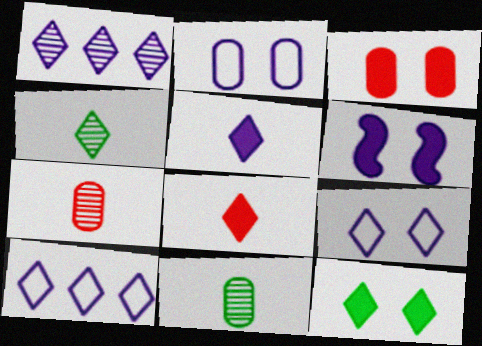[[1, 5, 9], 
[3, 6, 12]]